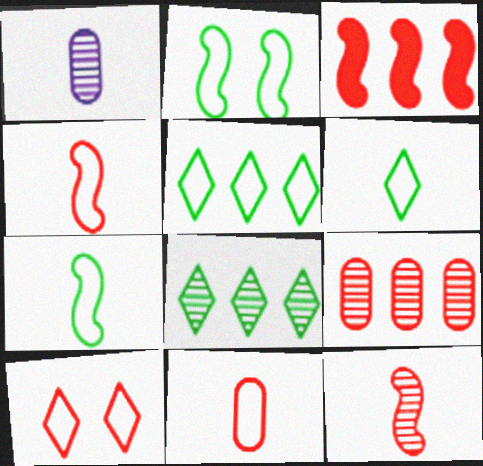[]